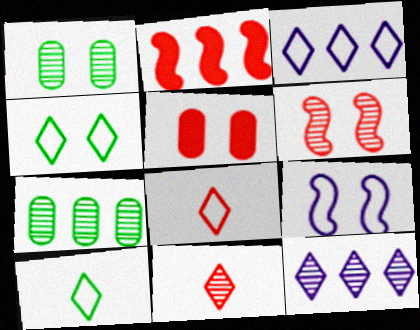[[2, 3, 7], 
[3, 4, 8]]